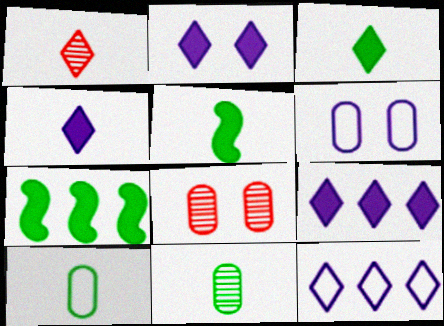[[1, 6, 7], 
[2, 4, 9], 
[5, 8, 12]]